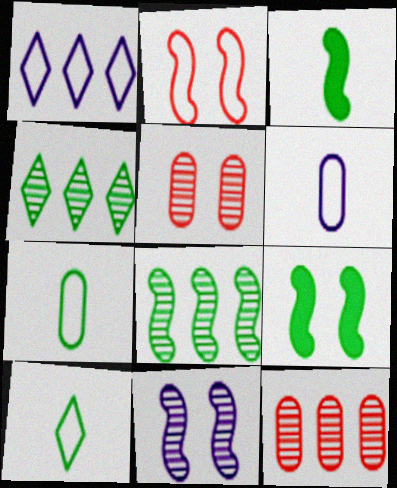[[1, 2, 7], 
[1, 3, 5], 
[2, 9, 11], 
[4, 7, 9]]